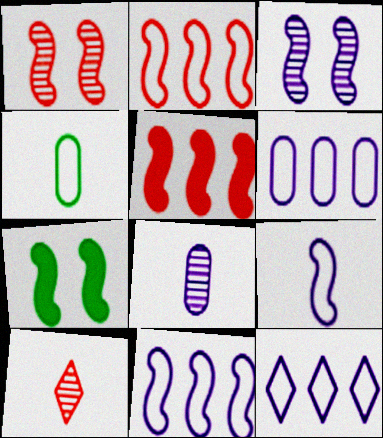[[6, 7, 10], 
[6, 11, 12]]